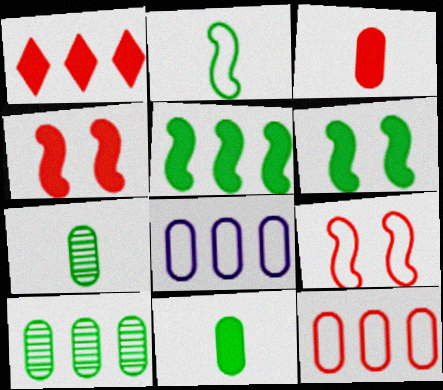[[1, 3, 4]]